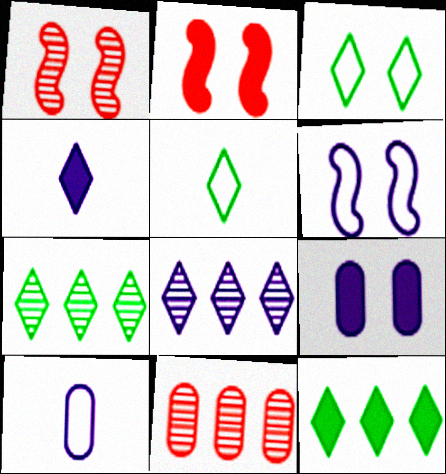[[1, 3, 9], 
[1, 10, 12], 
[2, 7, 10]]